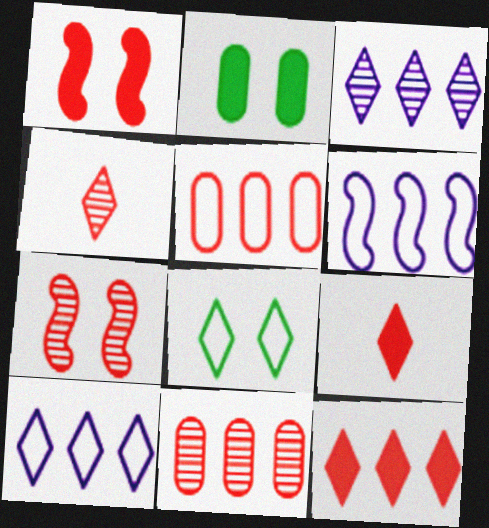[[1, 4, 5], 
[2, 4, 6], 
[3, 8, 9], 
[4, 7, 11], 
[5, 7, 9]]